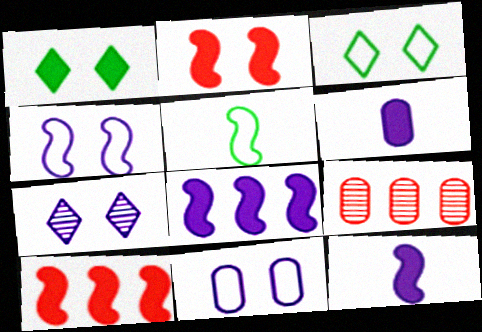[[1, 6, 10], 
[3, 9, 12]]